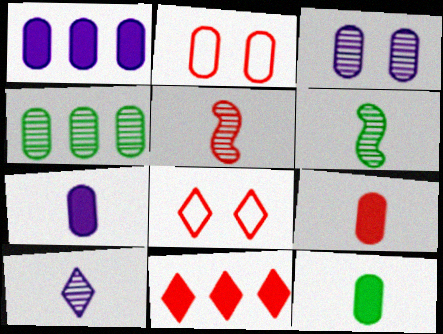[[1, 6, 8], 
[2, 4, 7], 
[2, 5, 11], 
[7, 9, 12]]